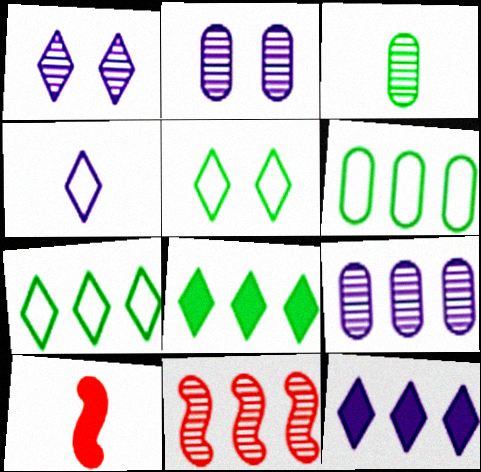[[1, 3, 11], 
[1, 4, 12], 
[1, 6, 10], 
[2, 7, 10], 
[3, 4, 10], 
[5, 9, 10], 
[6, 11, 12]]